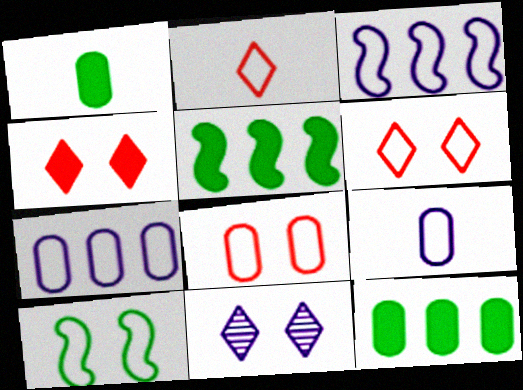[[2, 7, 10]]